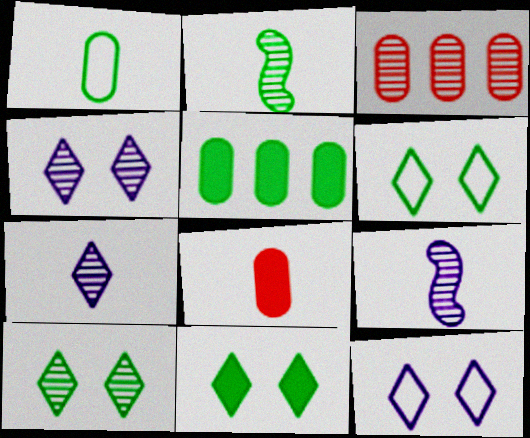[[2, 3, 4], 
[2, 5, 6], 
[3, 9, 10], 
[6, 10, 11]]